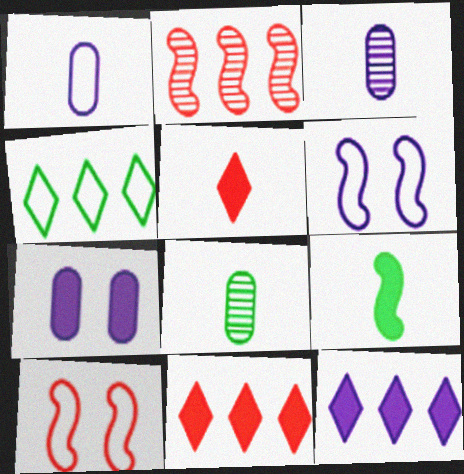[[1, 4, 10], 
[2, 6, 9], 
[3, 6, 12], 
[6, 8, 11], 
[7, 9, 11], 
[8, 10, 12]]